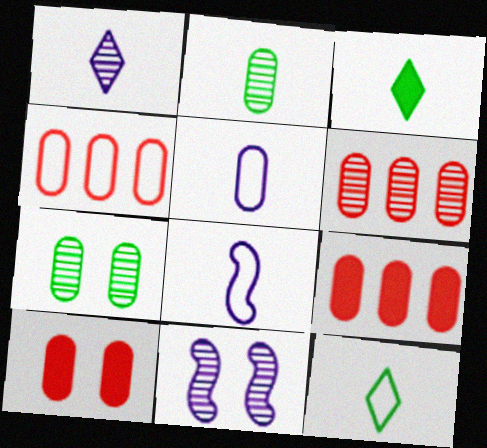[[3, 4, 11], 
[4, 6, 9], 
[5, 7, 9], 
[9, 11, 12]]